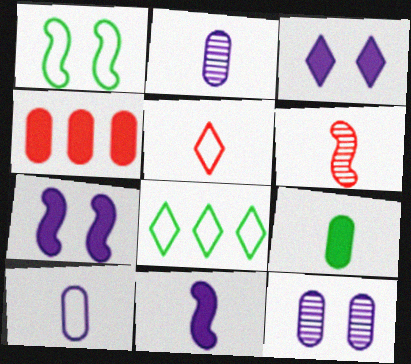[]